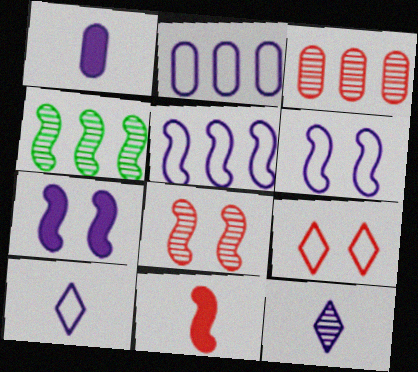[[1, 4, 9], 
[2, 6, 10], 
[2, 7, 12], 
[3, 9, 11], 
[4, 6, 11]]